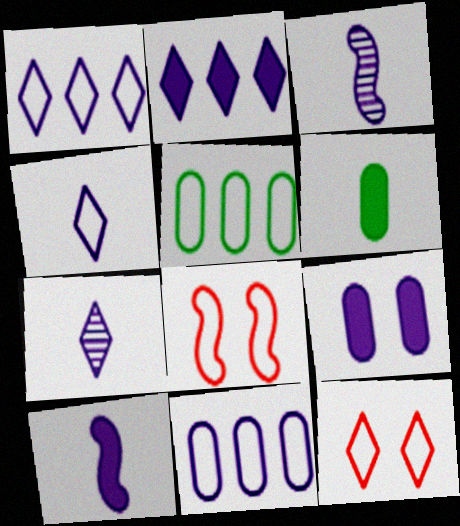[[1, 3, 9], 
[2, 9, 10], 
[4, 5, 8]]